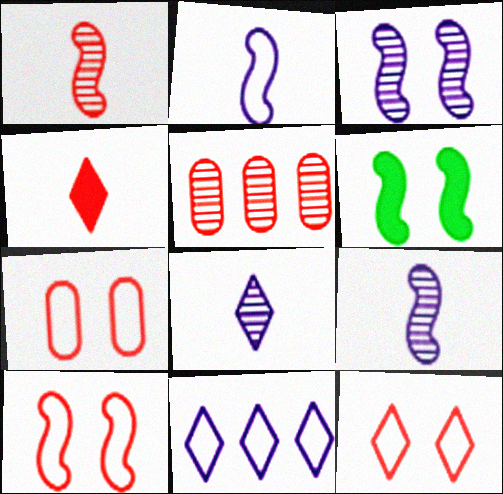[[3, 6, 10], 
[4, 5, 10], 
[7, 10, 12]]